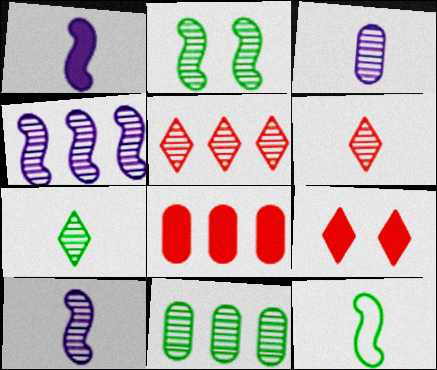[[2, 3, 5], 
[2, 7, 11], 
[4, 5, 11]]